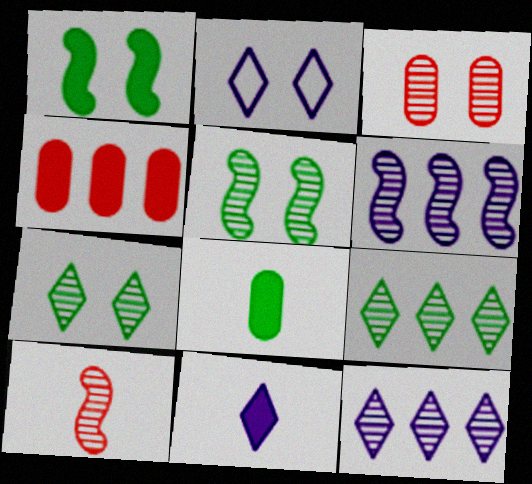[[1, 2, 3], 
[1, 4, 11], 
[2, 11, 12], 
[5, 6, 10]]